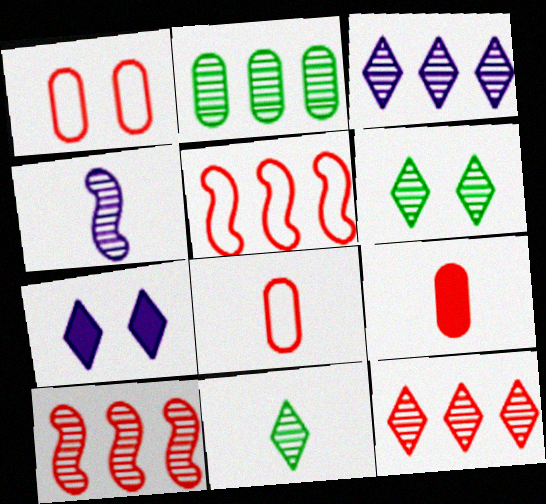[[2, 3, 10]]